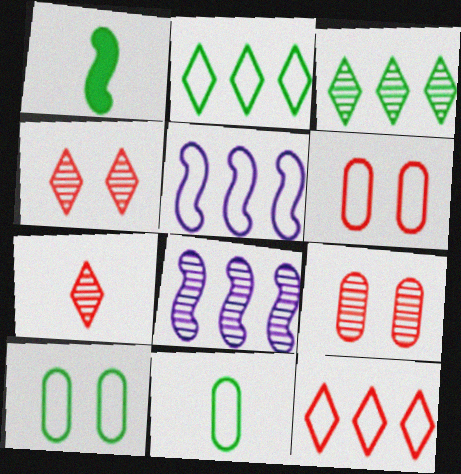[[1, 3, 10]]